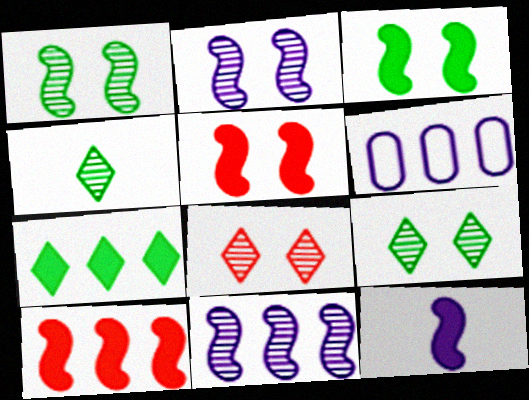[[3, 10, 12], 
[4, 5, 6]]